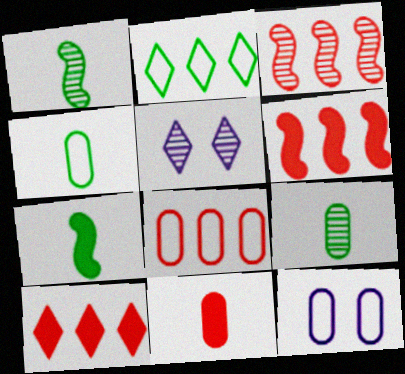[[1, 10, 12], 
[3, 5, 9], 
[3, 8, 10], 
[4, 5, 6], 
[4, 8, 12], 
[5, 7, 8]]